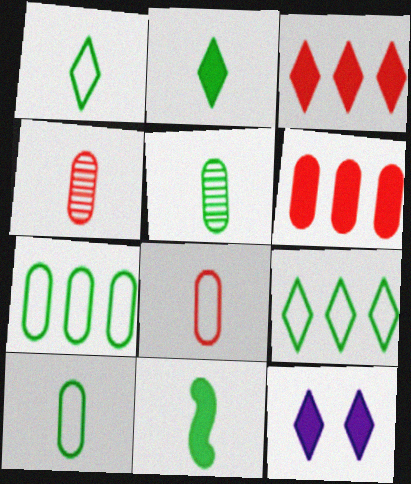[[1, 5, 11], 
[2, 3, 12], 
[6, 11, 12]]